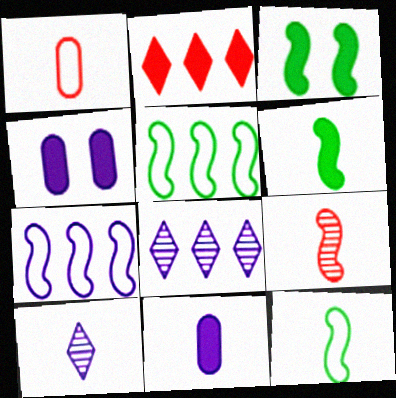[[1, 3, 8], 
[1, 6, 10], 
[2, 3, 11], 
[2, 4, 6], 
[3, 7, 9], 
[4, 7, 10]]